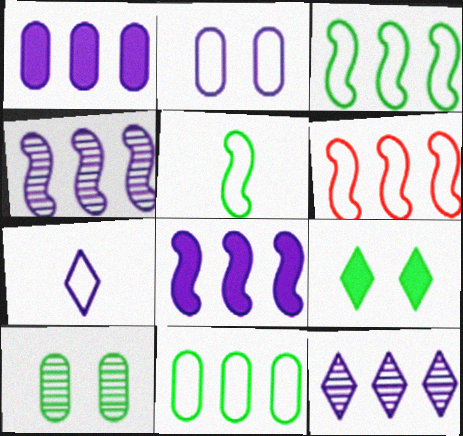[]